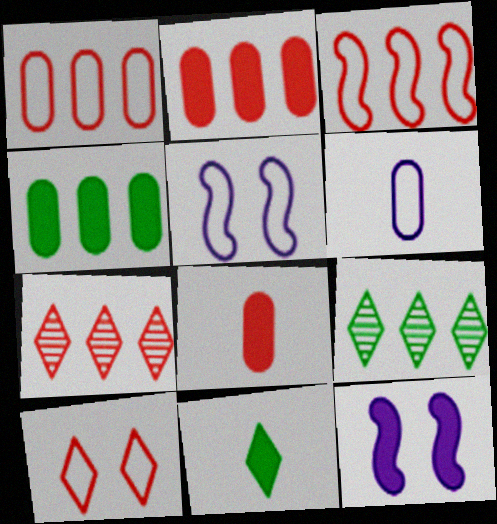[[2, 3, 7], 
[2, 11, 12], 
[5, 8, 9]]